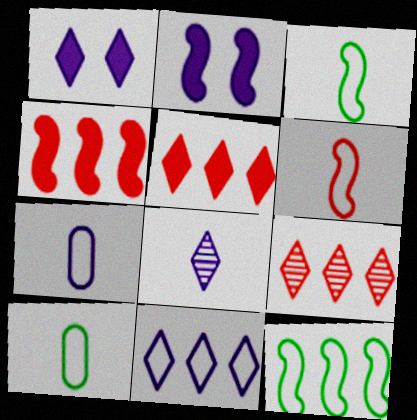[[1, 8, 11], 
[2, 9, 10]]